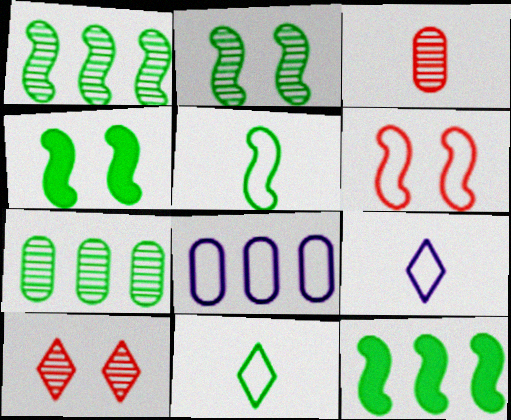[[1, 4, 5], 
[2, 5, 12], 
[4, 7, 11], 
[6, 8, 11]]